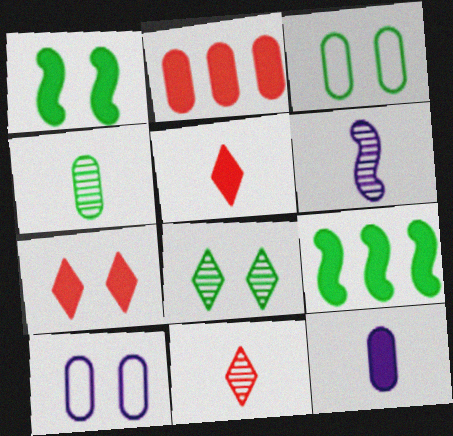[[1, 3, 8], 
[2, 4, 10], 
[4, 6, 11], 
[7, 9, 12], 
[9, 10, 11]]